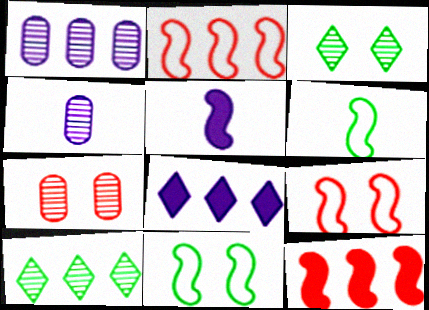[[6, 7, 8]]